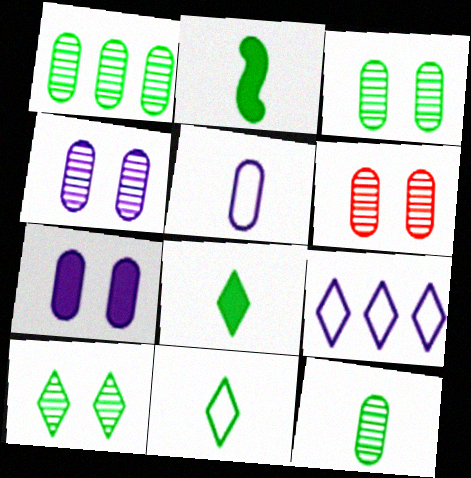[[1, 3, 12], 
[2, 6, 9], 
[2, 11, 12], 
[3, 4, 6]]